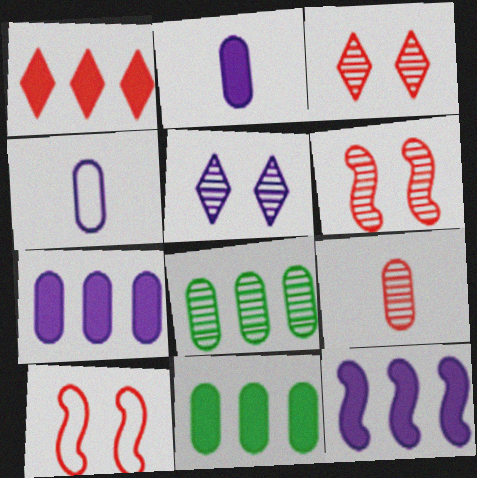[[1, 9, 10], 
[1, 11, 12], 
[4, 5, 12]]